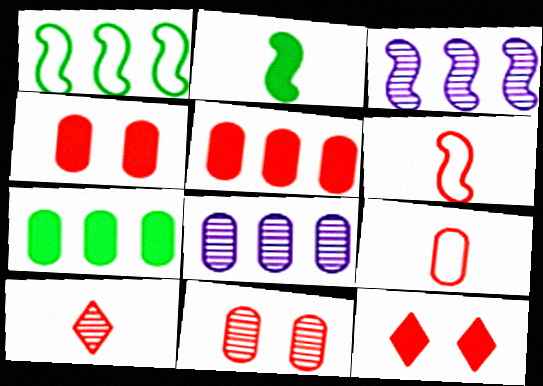[[5, 9, 11]]